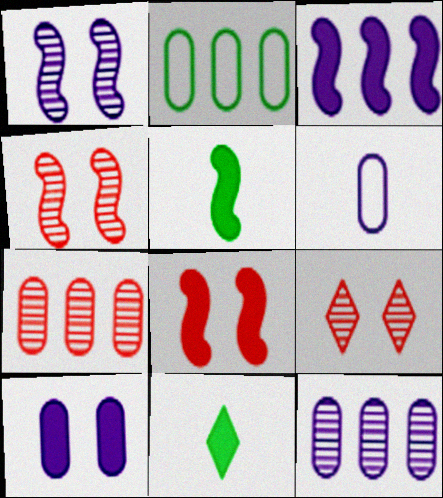[[3, 5, 8], 
[6, 10, 12]]